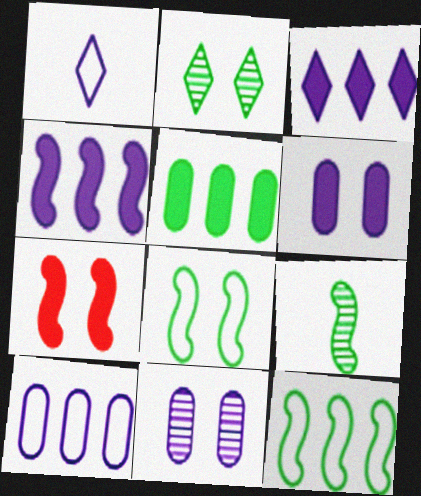[[1, 4, 11]]